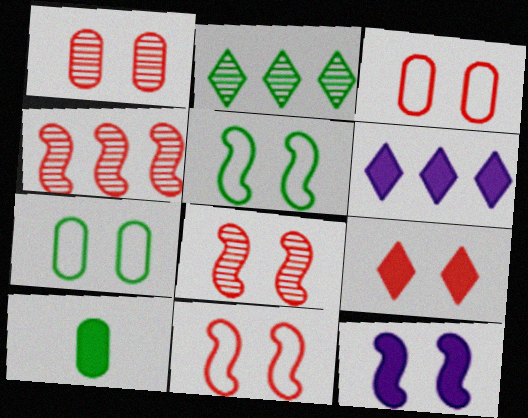[[1, 9, 11], 
[2, 5, 10], 
[3, 8, 9], 
[5, 8, 12]]